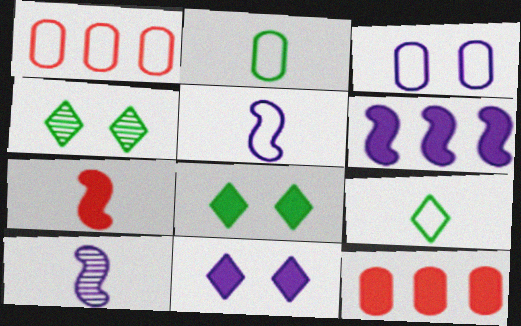[[1, 2, 3], 
[1, 8, 10], 
[4, 5, 12]]